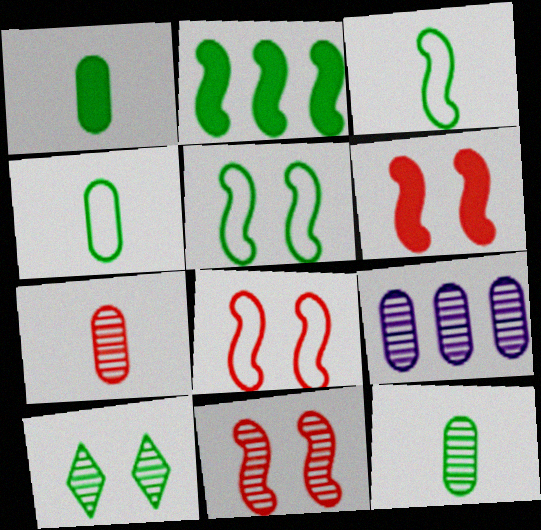[[1, 4, 12], 
[2, 4, 10], 
[6, 8, 11]]